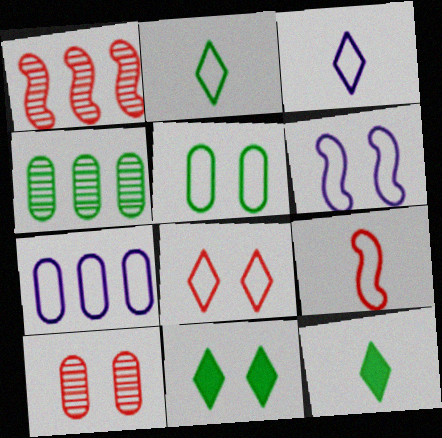[[3, 6, 7], 
[5, 6, 8], 
[6, 10, 11]]